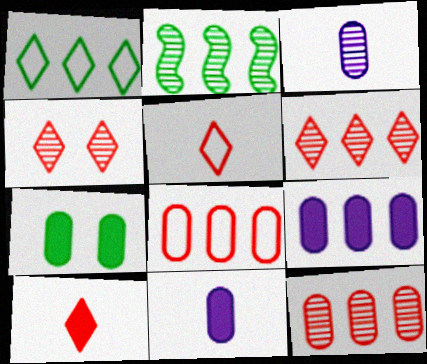[[2, 3, 4], 
[3, 7, 8]]